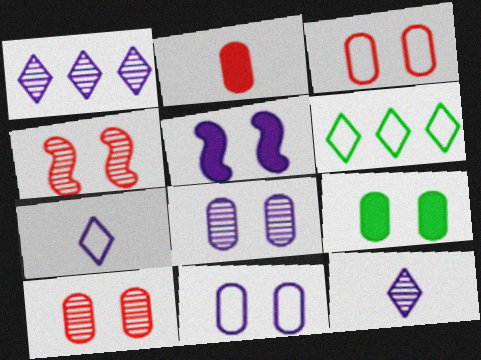[[3, 8, 9], 
[9, 10, 11]]